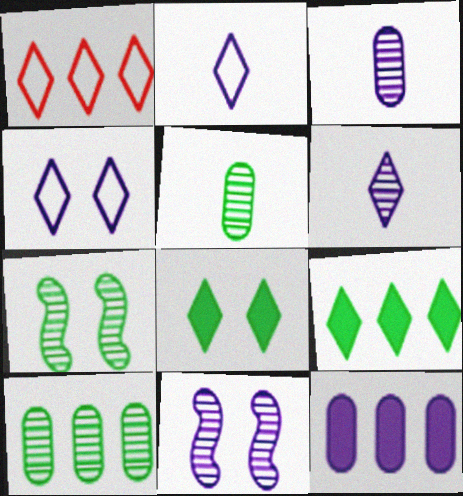[[1, 6, 8], 
[2, 11, 12]]